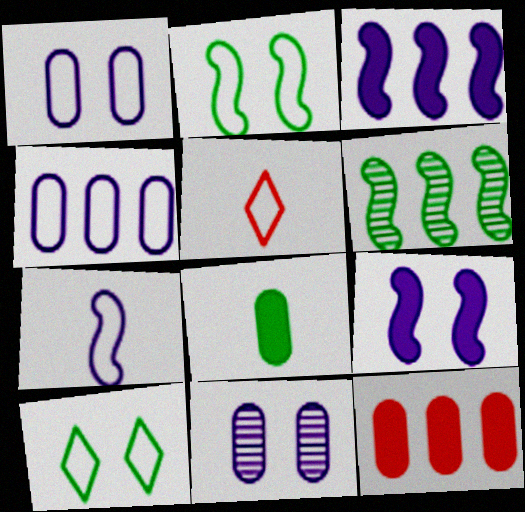[[2, 4, 5], 
[6, 8, 10]]